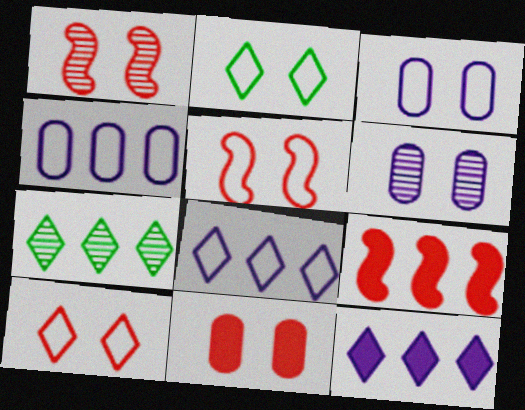[[1, 10, 11], 
[2, 3, 5], 
[4, 7, 9]]